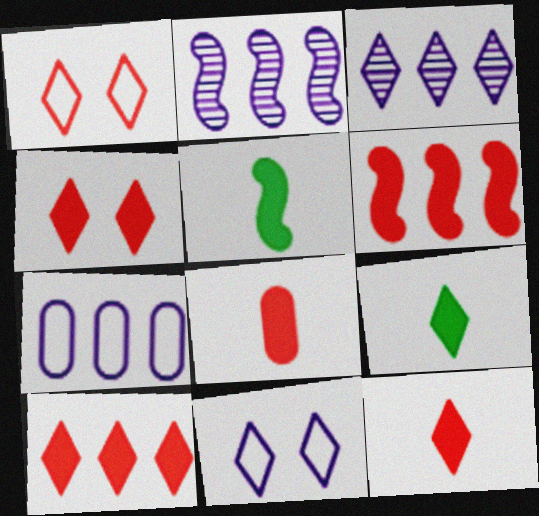[[1, 3, 9], 
[4, 6, 8], 
[4, 10, 12]]